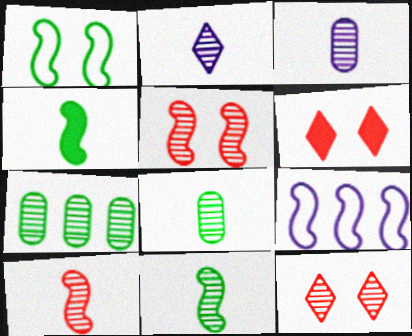[[2, 5, 7], 
[2, 8, 10], 
[4, 5, 9], 
[6, 8, 9]]